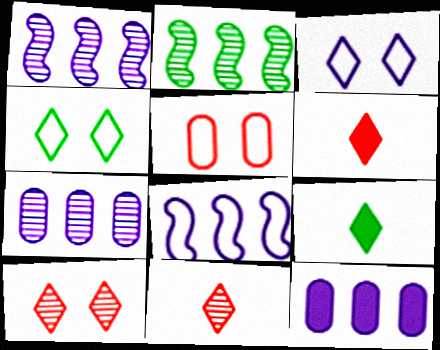[[1, 5, 9]]